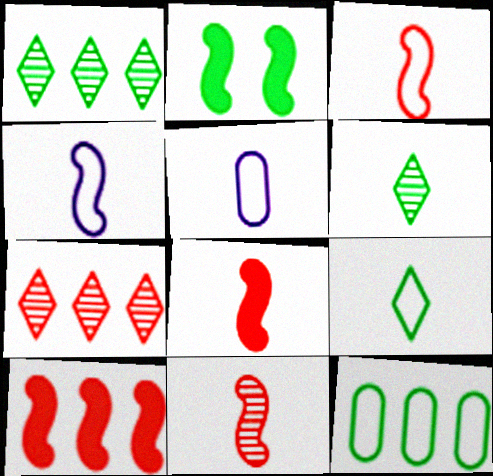[[2, 5, 7], 
[2, 6, 12], 
[3, 5, 9], 
[3, 8, 11], 
[5, 6, 8]]